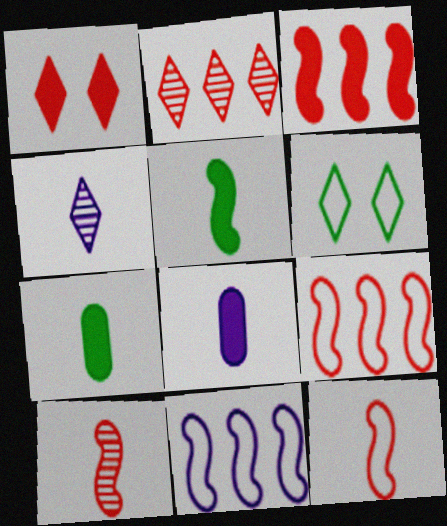[[4, 7, 12]]